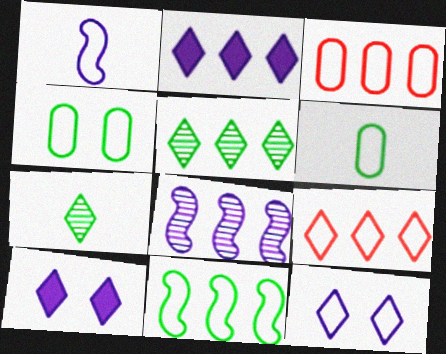[[1, 4, 9], 
[2, 5, 9], 
[7, 9, 10]]